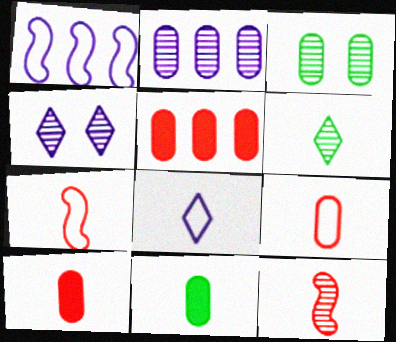[[8, 11, 12]]